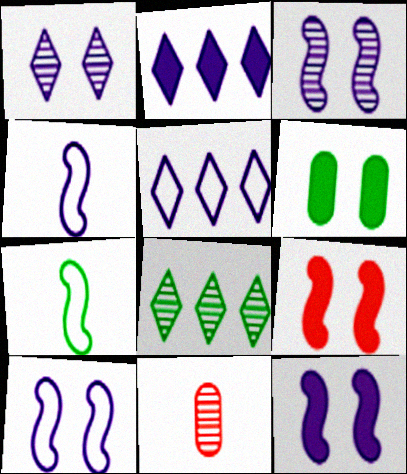[[3, 8, 11], 
[3, 10, 12], 
[6, 7, 8]]